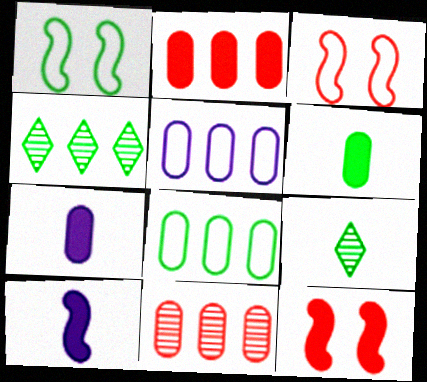[[1, 4, 6], 
[3, 4, 7], 
[5, 9, 12]]